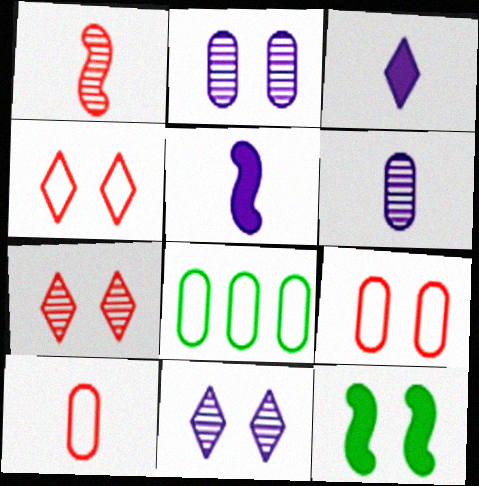[[2, 4, 12], 
[5, 7, 8], 
[9, 11, 12]]